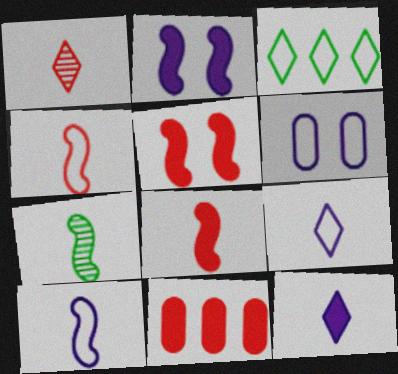[[3, 4, 6], 
[7, 8, 10]]